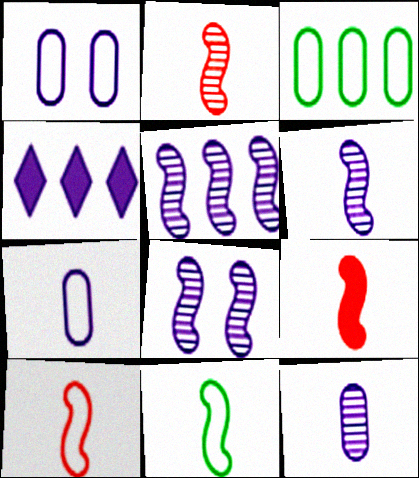[[1, 4, 6], 
[2, 9, 10], 
[4, 7, 8], 
[5, 6, 8], 
[6, 9, 11]]